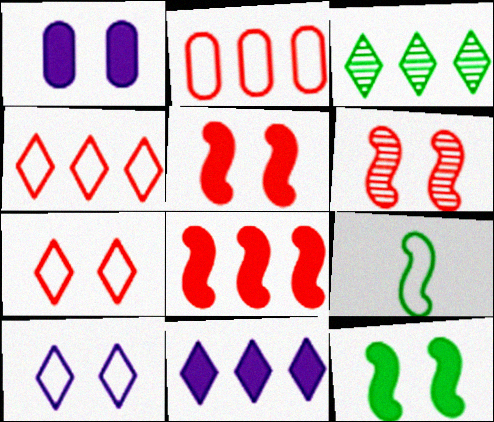[[2, 9, 10], 
[3, 4, 11]]